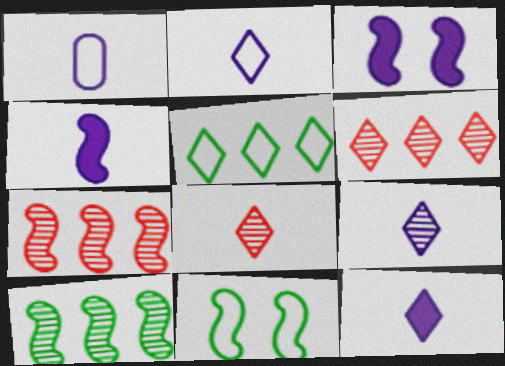[[1, 4, 9], 
[2, 9, 12], 
[4, 7, 11]]